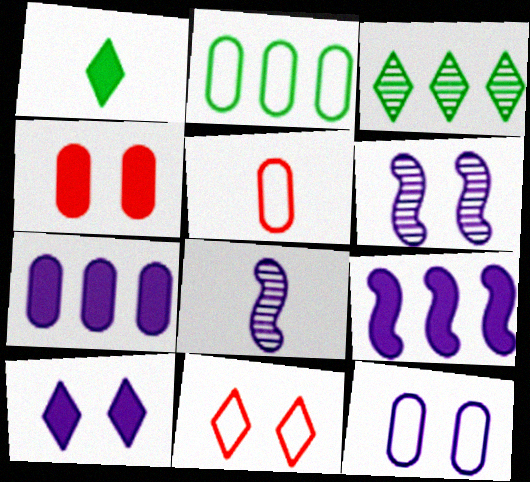[[1, 4, 9], 
[1, 5, 8], 
[2, 5, 12], 
[6, 10, 12]]